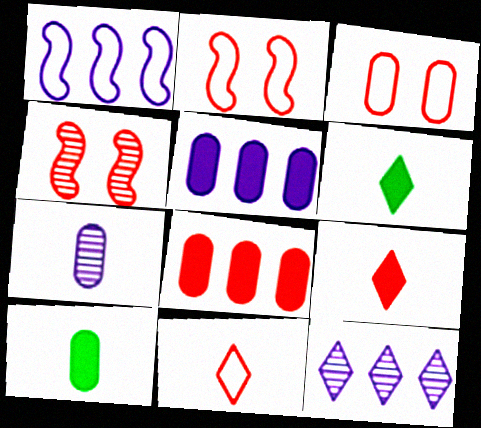[[1, 5, 12], 
[2, 10, 12], 
[4, 8, 11]]